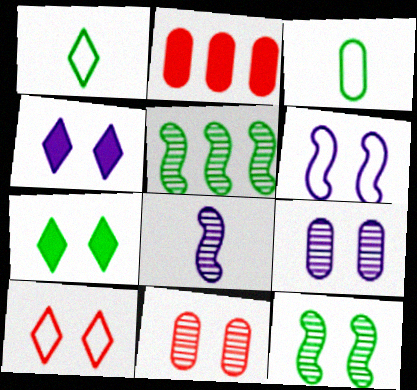[[2, 3, 9], 
[3, 5, 7], 
[4, 6, 9], 
[6, 7, 11]]